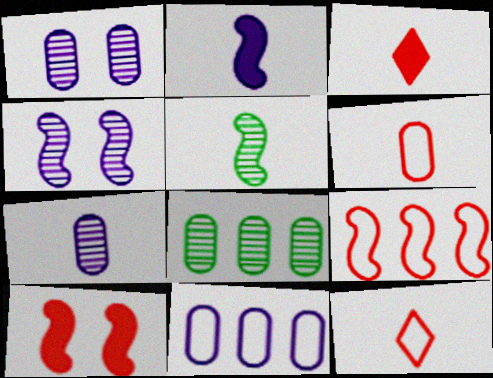[]